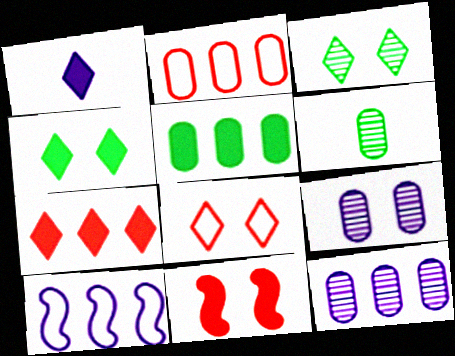[[1, 4, 7], 
[1, 5, 11], 
[1, 9, 10], 
[2, 5, 12]]